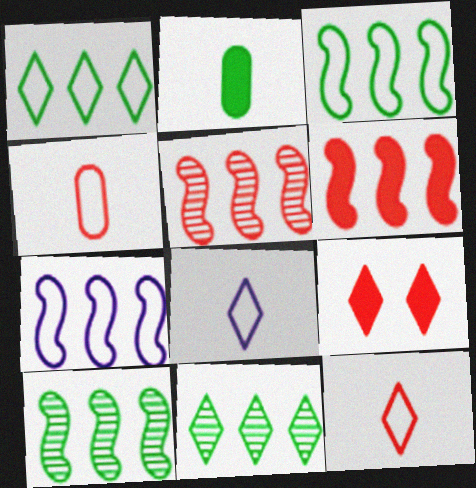[[4, 5, 9], 
[6, 7, 10], 
[8, 9, 11]]